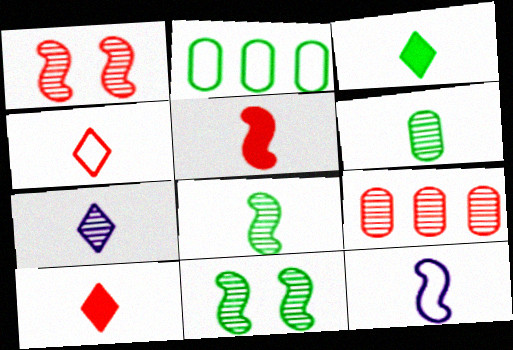[[2, 3, 11], 
[3, 4, 7], 
[5, 8, 12], 
[6, 10, 12], 
[7, 9, 11]]